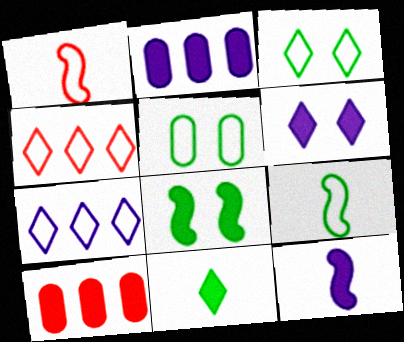[[1, 5, 7], 
[2, 6, 12]]